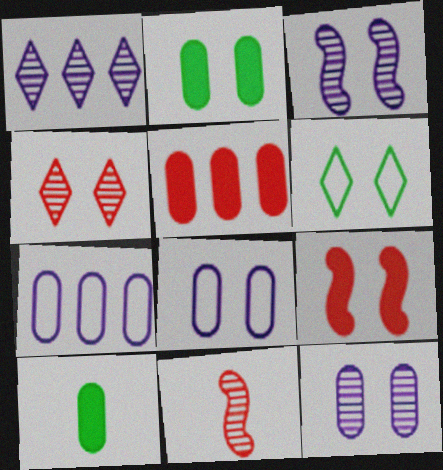[[6, 9, 12]]